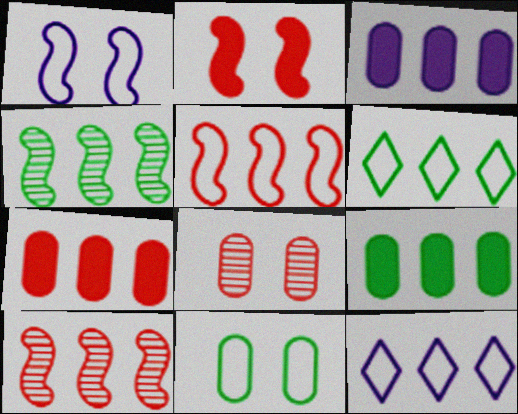[[3, 6, 10], 
[3, 7, 9], 
[4, 6, 9], 
[4, 7, 12], 
[9, 10, 12]]